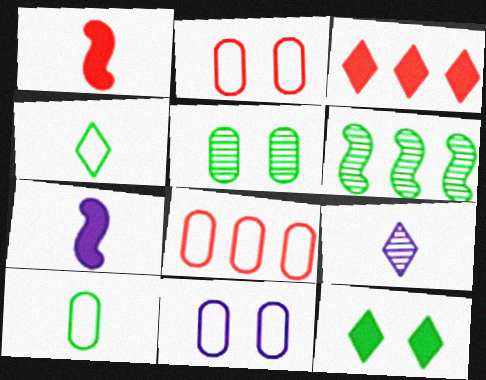[[1, 9, 10], 
[6, 10, 12], 
[8, 10, 11]]